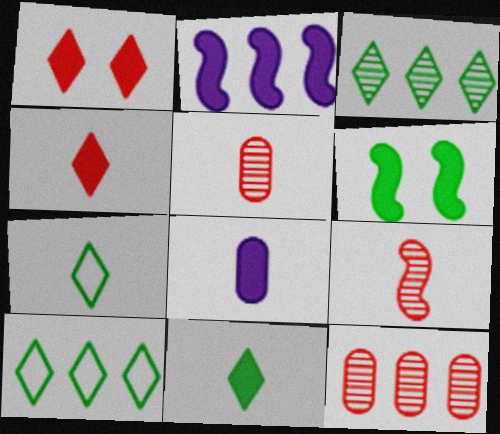[[2, 10, 12], 
[7, 8, 9]]